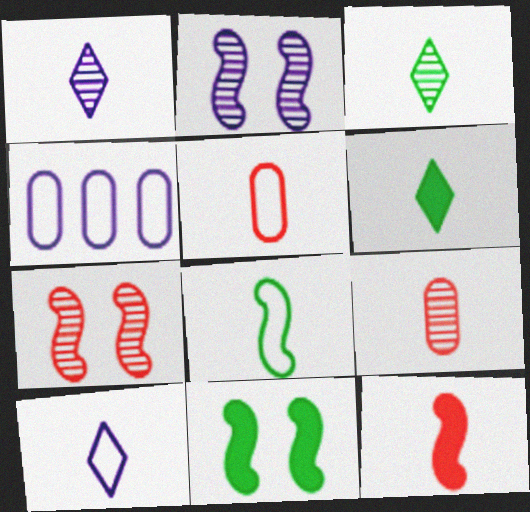[[4, 6, 7], 
[5, 8, 10]]